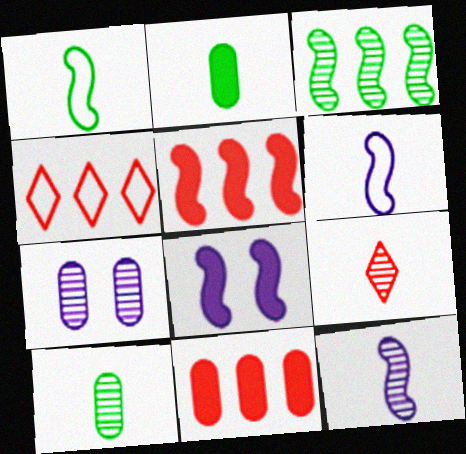[[2, 6, 9], 
[3, 7, 9], 
[4, 8, 10], 
[9, 10, 12]]